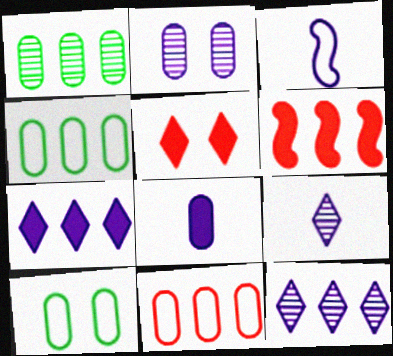[[1, 3, 5], 
[2, 3, 7], 
[3, 8, 9], 
[4, 6, 12], 
[6, 9, 10]]